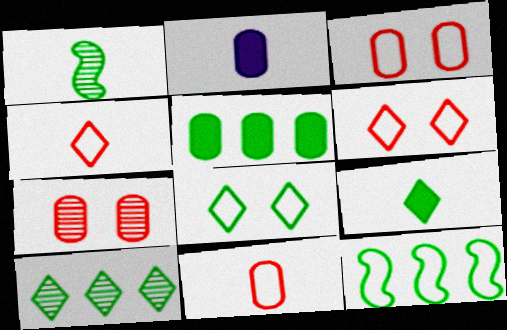[[1, 2, 4], 
[1, 5, 8], 
[5, 10, 12], 
[8, 9, 10]]